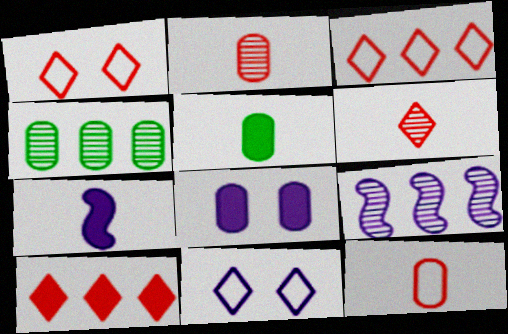[[1, 4, 7], 
[1, 5, 9], 
[1, 6, 10], 
[4, 8, 12]]